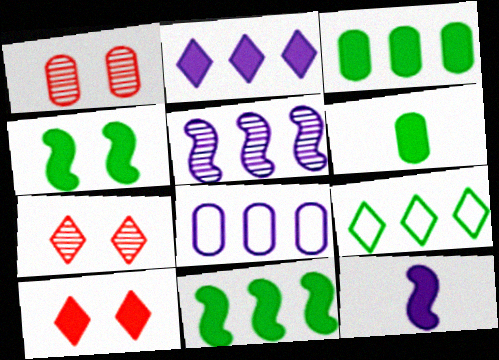[[1, 6, 8], 
[1, 9, 12], 
[2, 5, 8], 
[3, 10, 12]]